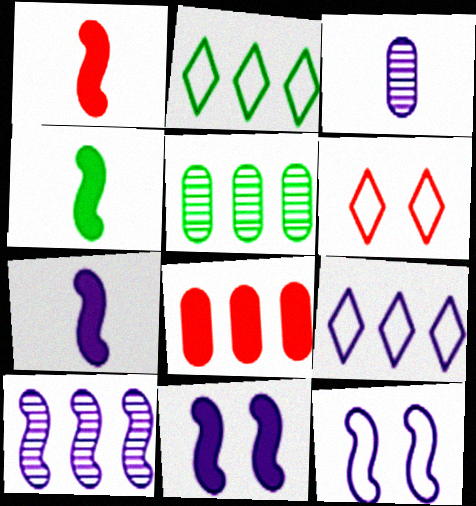[[1, 4, 7], 
[2, 8, 10], 
[3, 9, 11], 
[5, 6, 7], 
[7, 10, 12]]